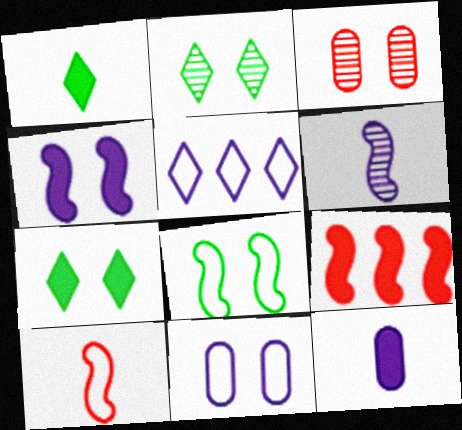[[6, 8, 9], 
[7, 9, 12]]